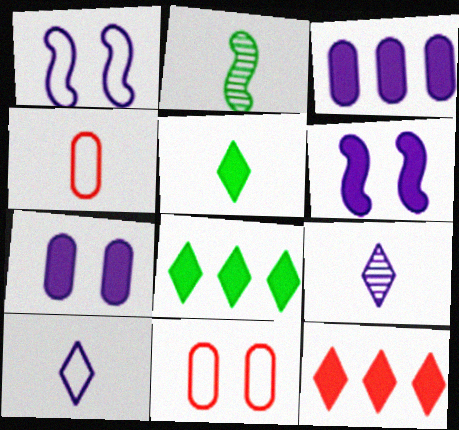[[1, 3, 9]]